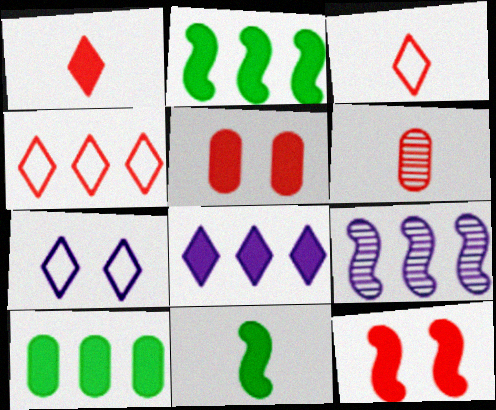[[2, 6, 7], 
[4, 6, 12], 
[4, 9, 10], 
[5, 8, 11]]